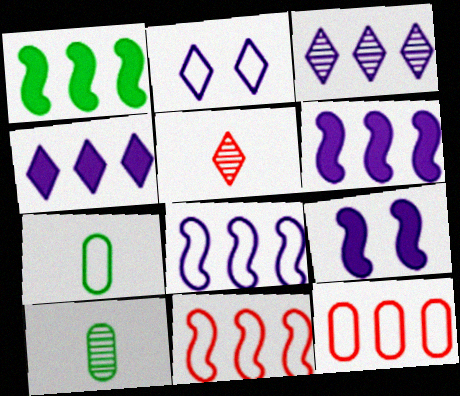[[1, 3, 12], 
[2, 7, 11]]